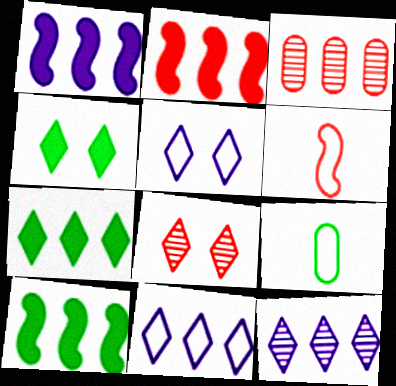[[1, 2, 10], 
[1, 8, 9], 
[3, 10, 11], 
[4, 5, 8]]